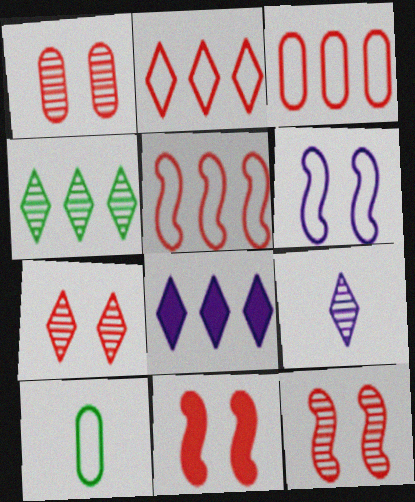[[1, 7, 12], 
[2, 3, 5], 
[2, 4, 8], 
[2, 6, 10], 
[4, 7, 9], 
[8, 10, 12]]